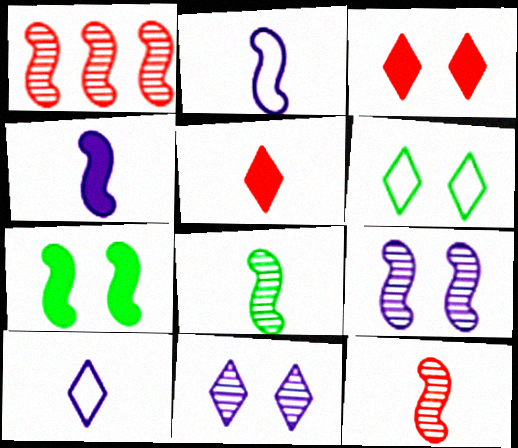[[1, 2, 7], 
[1, 8, 9], 
[3, 6, 11]]